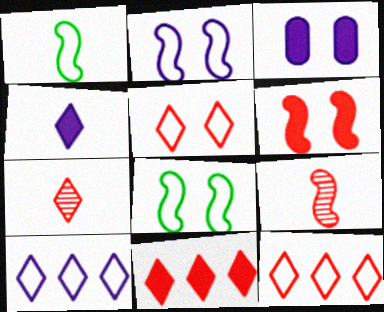[[5, 7, 11]]